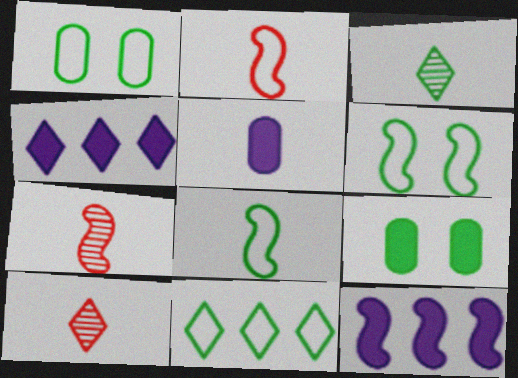[[1, 4, 7], 
[1, 8, 11], 
[1, 10, 12], 
[2, 3, 5], 
[5, 8, 10], 
[6, 7, 12]]